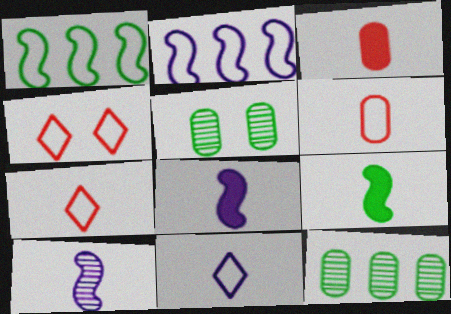[[4, 8, 12]]